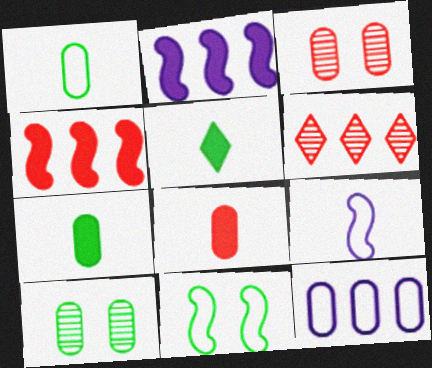[[3, 7, 12], 
[8, 10, 12]]